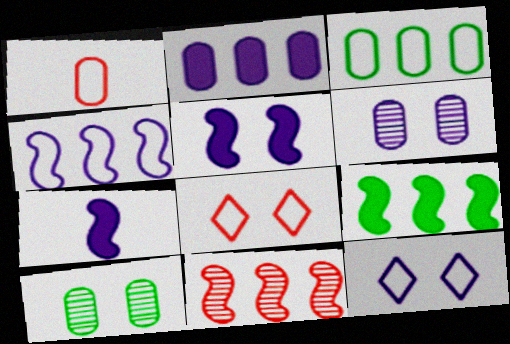[[1, 2, 10], 
[4, 9, 11], 
[5, 6, 12], 
[5, 8, 10]]